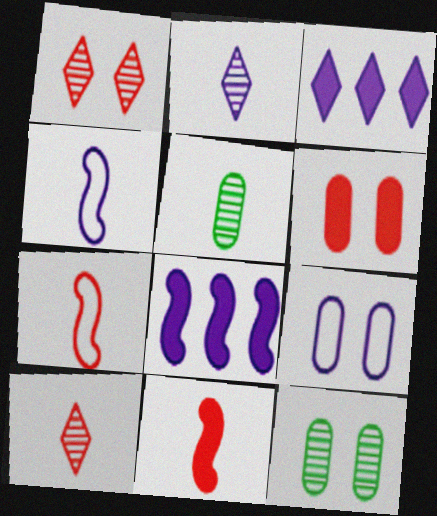[[2, 8, 9], 
[3, 7, 12], 
[6, 9, 12]]